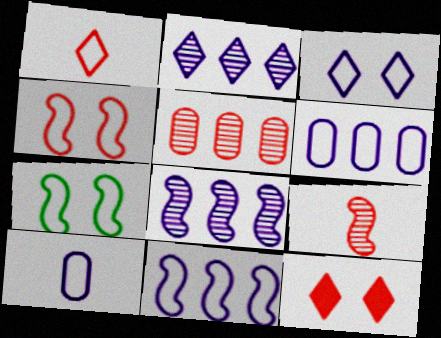[[1, 6, 7], 
[3, 10, 11]]